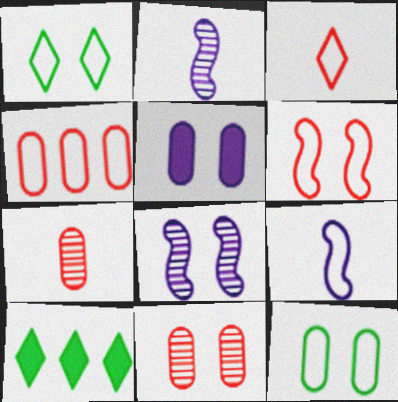[[1, 4, 9], 
[3, 4, 6], 
[5, 11, 12], 
[9, 10, 11]]